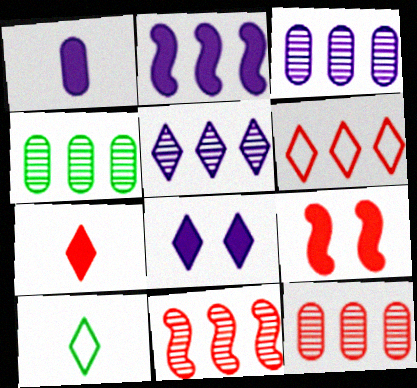[[1, 2, 8], 
[2, 4, 6], 
[3, 4, 12], 
[3, 9, 10], 
[4, 5, 11]]